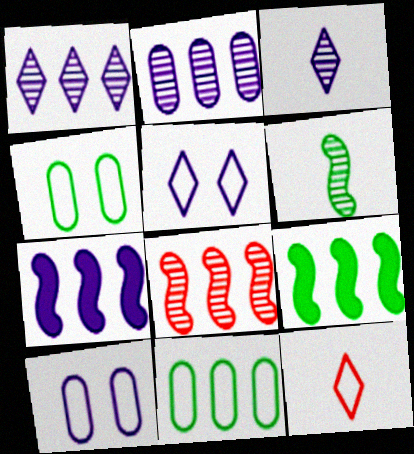[[3, 7, 10]]